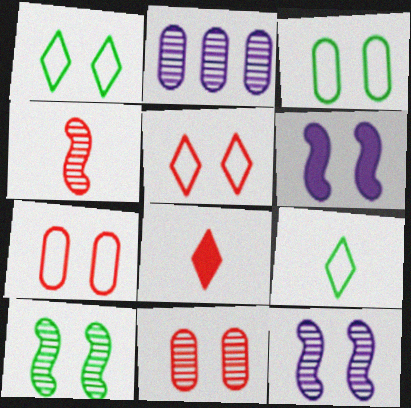[[1, 6, 11]]